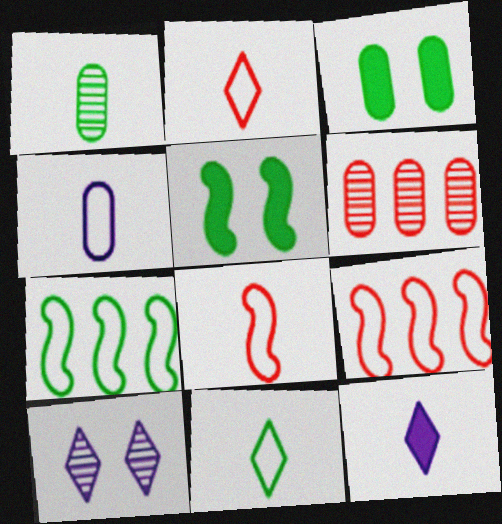[[1, 8, 12], 
[3, 4, 6], 
[4, 8, 11]]